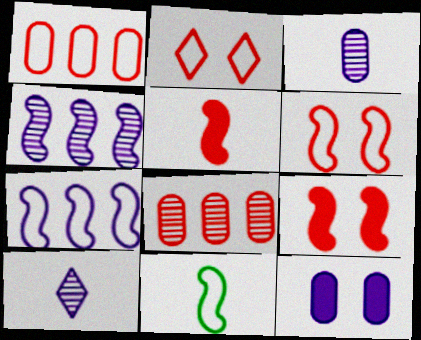[[2, 5, 8], 
[4, 9, 11], 
[6, 7, 11], 
[7, 10, 12]]